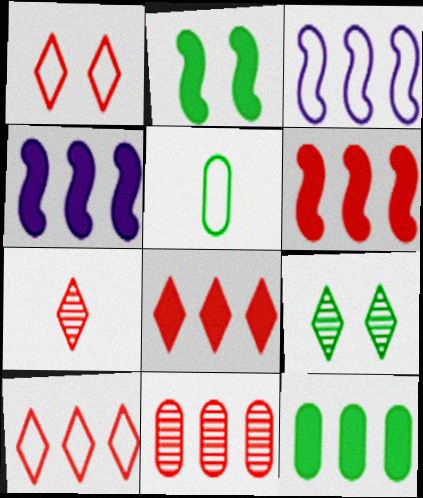[[1, 3, 5], 
[1, 7, 8], 
[4, 8, 12], 
[6, 10, 11]]